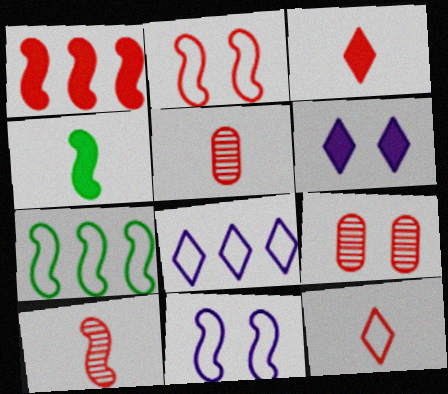[[1, 2, 10], 
[1, 9, 12], 
[4, 8, 9], 
[5, 6, 7]]